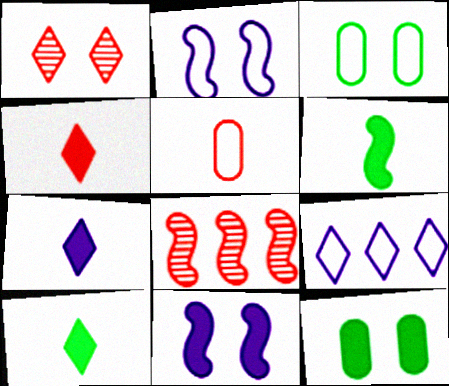[[1, 2, 12], 
[1, 3, 11], 
[1, 9, 10], 
[2, 6, 8], 
[3, 7, 8], 
[4, 7, 10]]